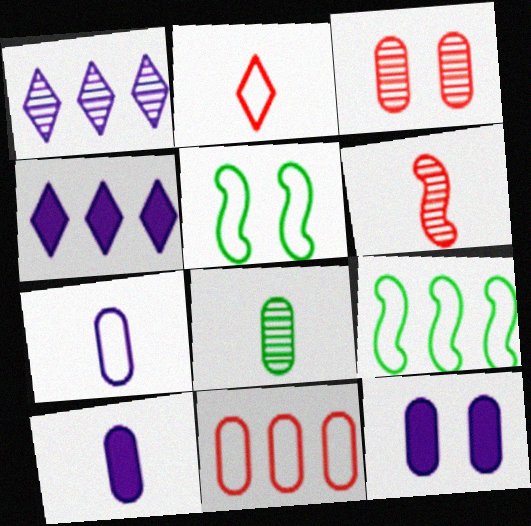[[8, 11, 12]]